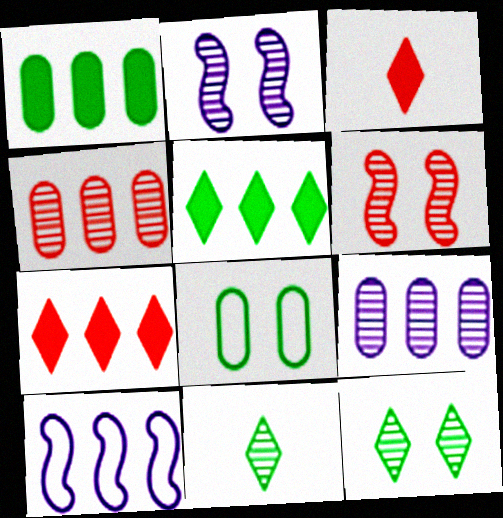[[2, 4, 11], 
[4, 5, 10], 
[6, 9, 11]]